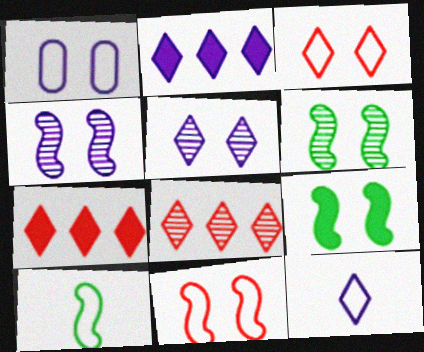[[2, 5, 12], 
[4, 9, 11]]